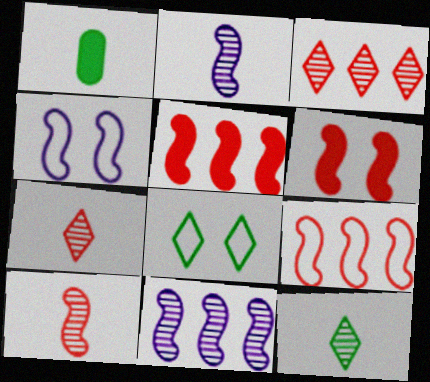[[1, 3, 4], 
[6, 9, 10]]